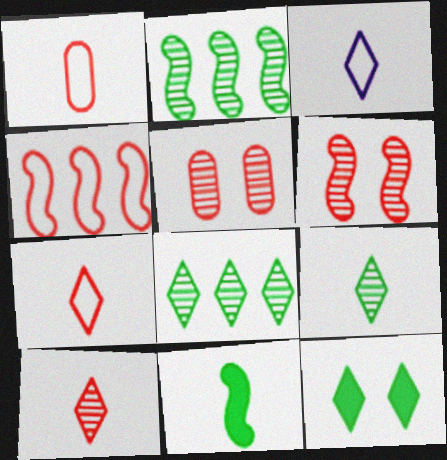[]